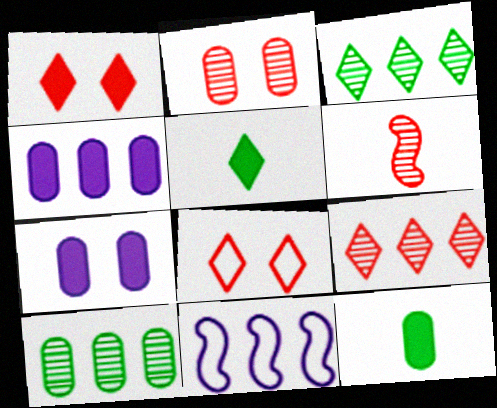[[2, 5, 11], 
[2, 6, 9]]